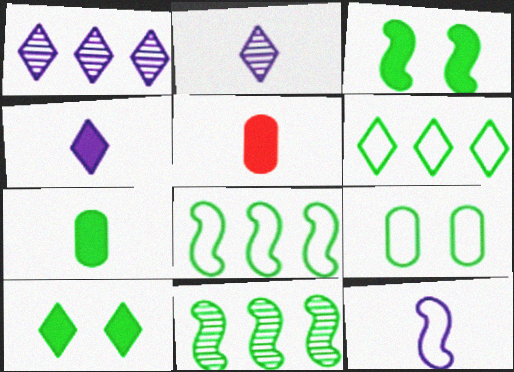[]